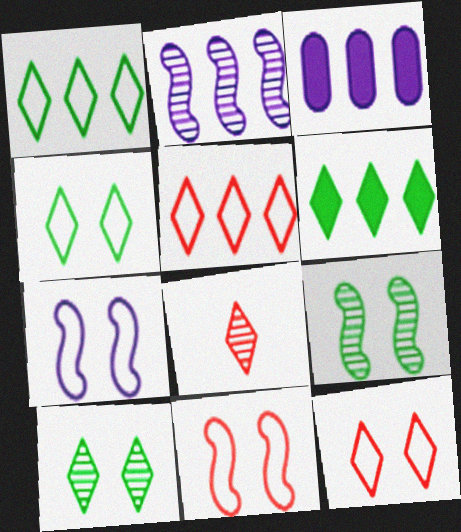[]